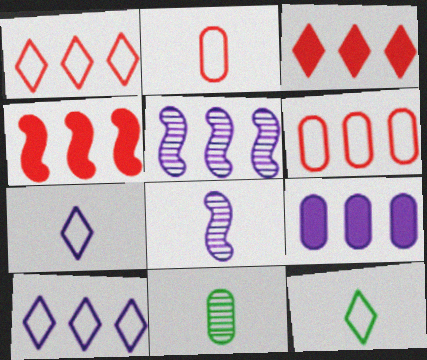[[5, 9, 10]]